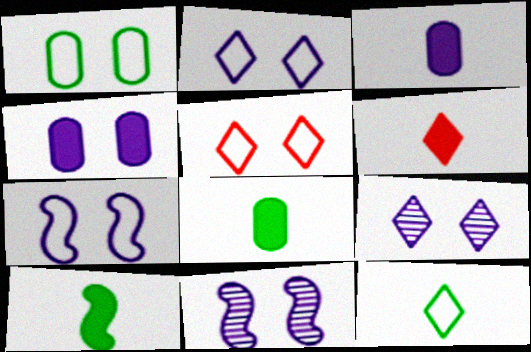[[1, 5, 7], 
[2, 4, 11], 
[3, 6, 10], 
[4, 7, 9]]